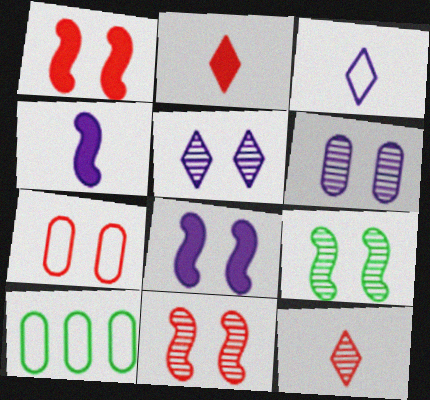[[8, 10, 12]]